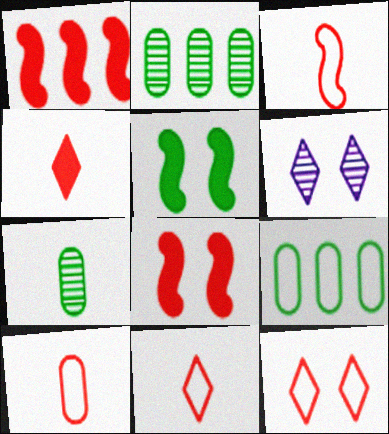[[3, 10, 11]]